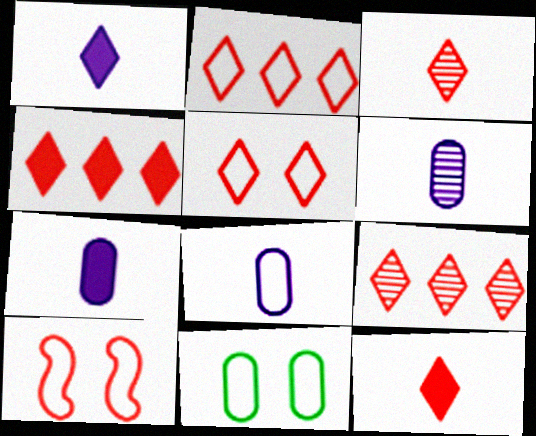[[2, 4, 9], 
[3, 4, 5], 
[5, 9, 12], 
[6, 7, 8]]